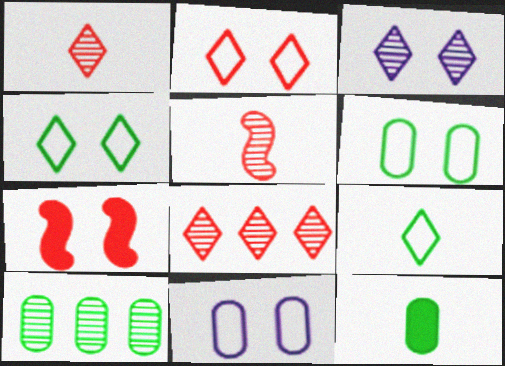[[3, 5, 10], 
[3, 6, 7], 
[6, 10, 12]]